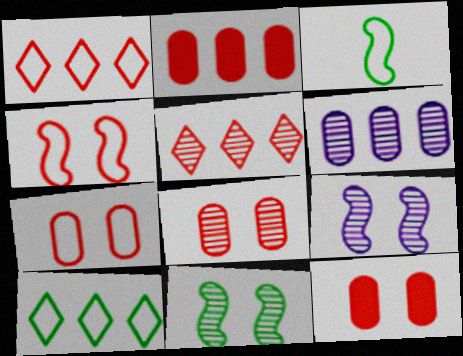[[7, 8, 12]]